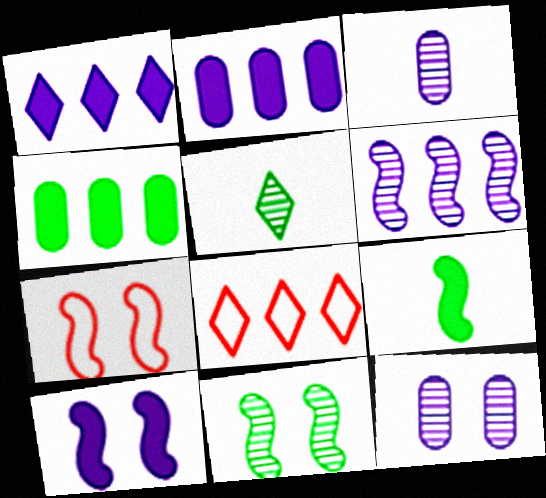[[2, 5, 7], 
[4, 6, 8], 
[6, 7, 9], 
[7, 10, 11], 
[8, 9, 12]]